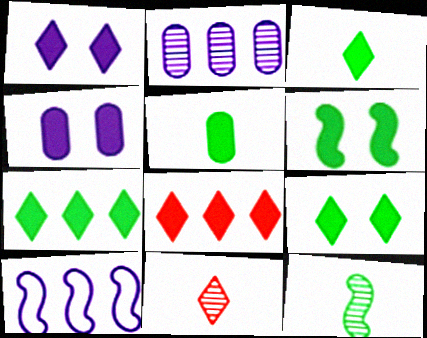[[1, 3, 8], 
[3, 7, 9], 
[5, 6, 7]]